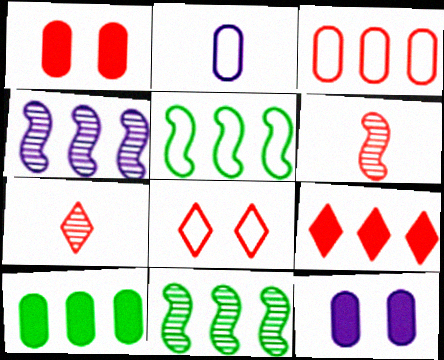[[2, 5, 8], 
[5, 7, 12], 
[7, 8, 9]]